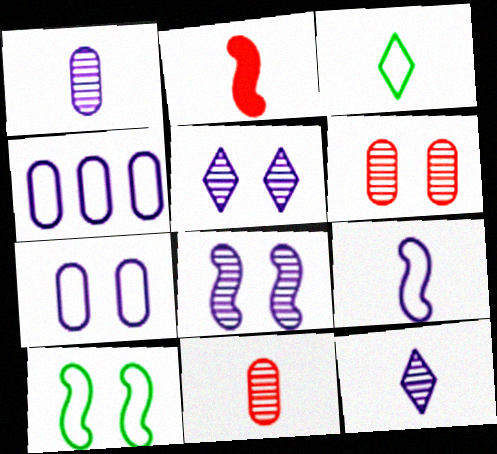[[1, 2, 3]]